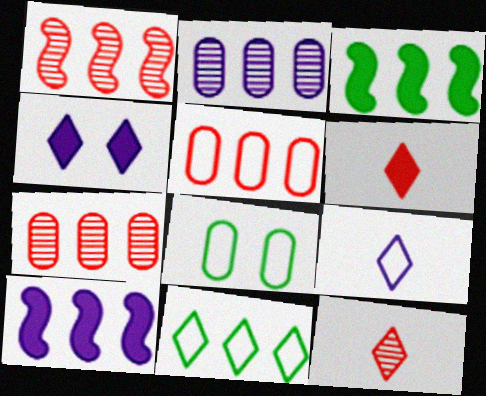[[4, 11, 12], 
[7, 10, 11], 
[8, 10, 12]]